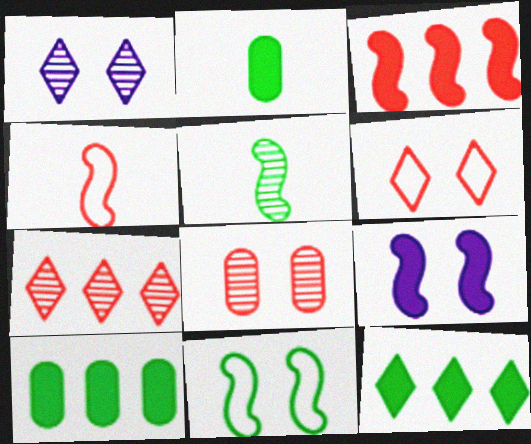[[1, 4, 10]]